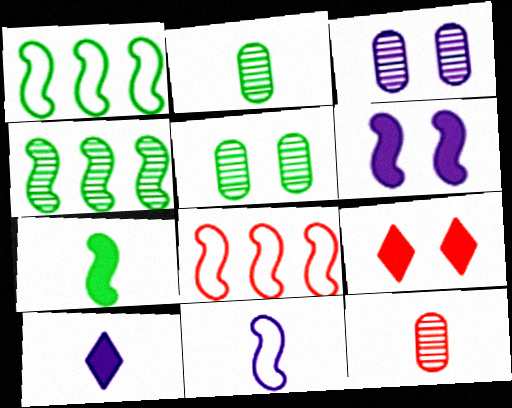[[5, 8, 10], 
[8, 9, 12]]